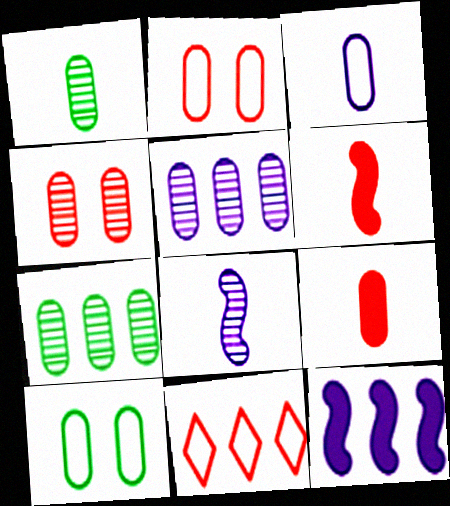[[1, 3, 9], 
[1, 4, 5], 
[4, 6, 11], 
[5, 9, 10], 
[7, 11, 12]]